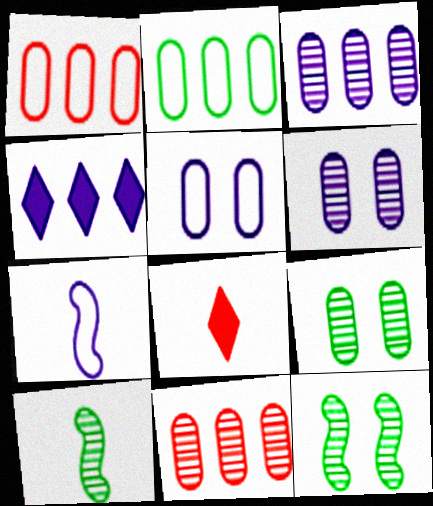[[4, 6, 7]]